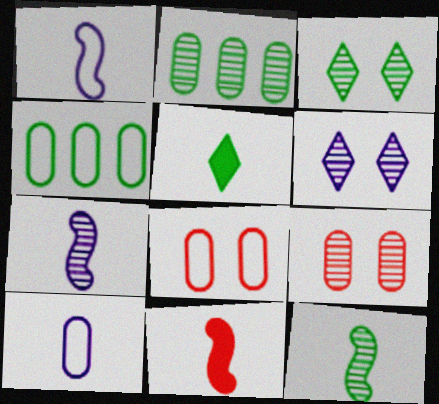[[1, 11, 12], 
[2, 3, 12], 
[4, 6, 11], 
[4, 8, 10]]